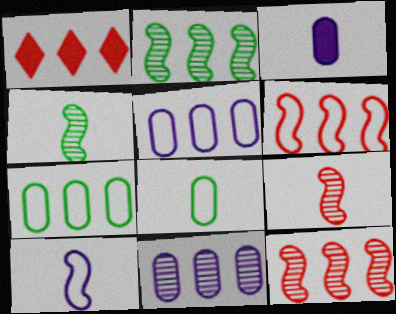[[1, 2, 5]]